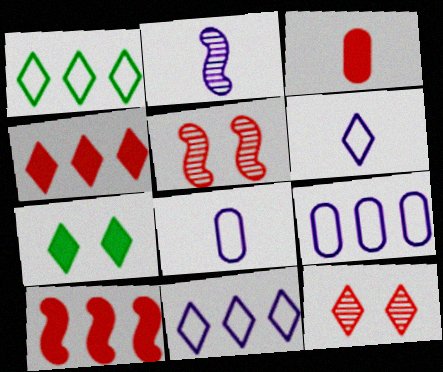[]